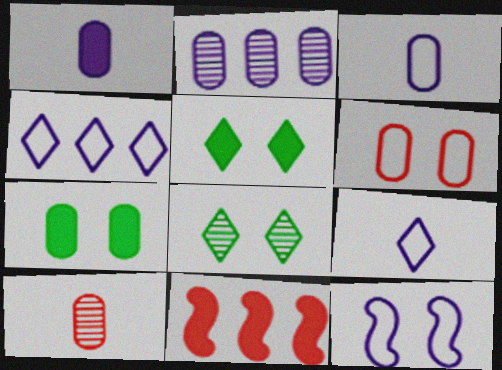[[1, 5, 11], 
[3, 4, 12], 
[3, 8, 11]]